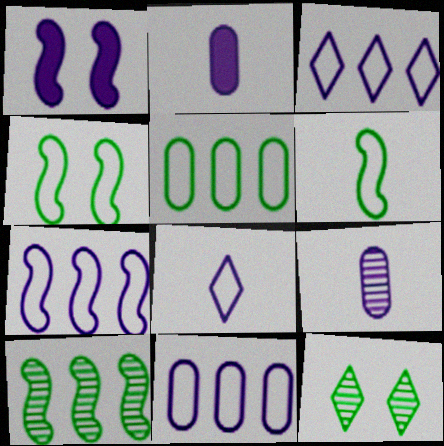[[1, 3, 9], 
[3, 7, 11]]